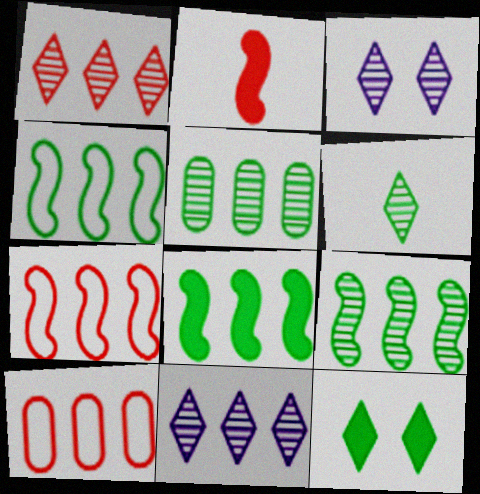[[1, 3, 6], 
[4, 8, 9], 
[8, 10, 11]]